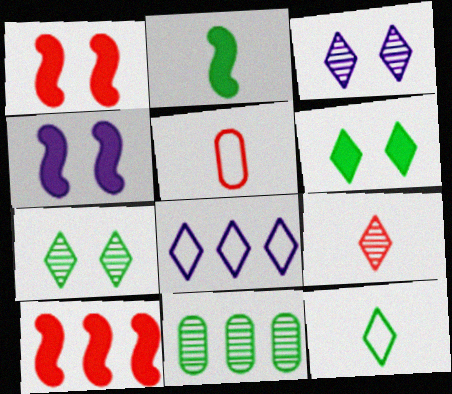[[2, 4, 10], 
[6, 8, 9], 
[8, 10, 11]]